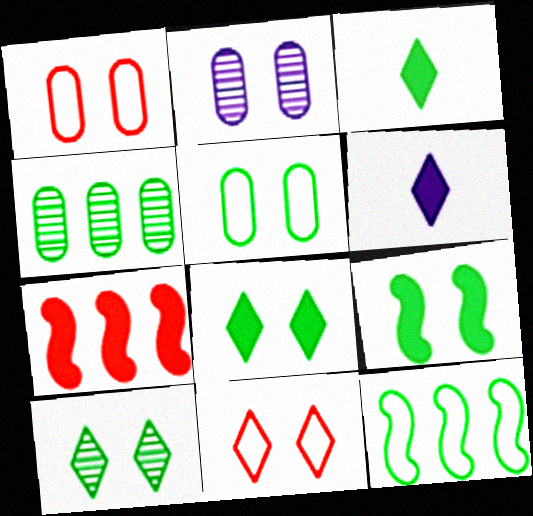[[2, 9, 11], 
[5, 9, 10]]